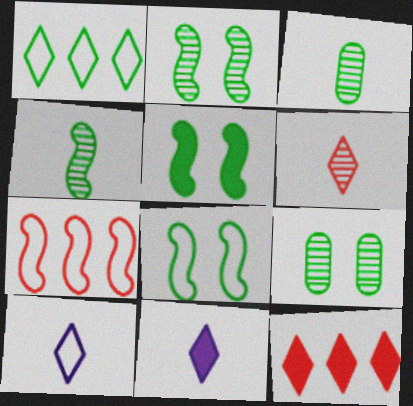[[1, 3, 5], 
[2, 5, 8], 
[7, 9, 11]]